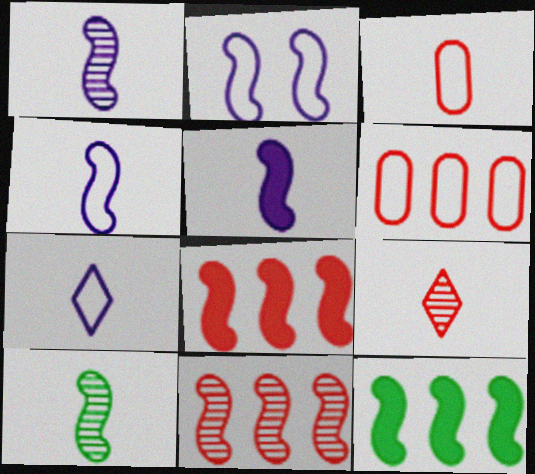[[1, 4, 5], 
[2, 8, 10]]